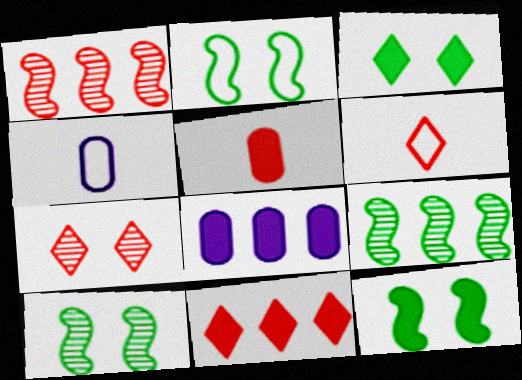[[1, 3, 4], 
[2, 10, 12], 
[4, 10, 11], 
[6, 7, 11], 
[6, 8, 10]]